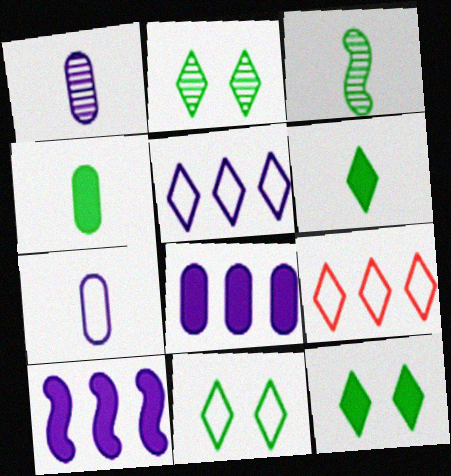[[2, 11, 12]]